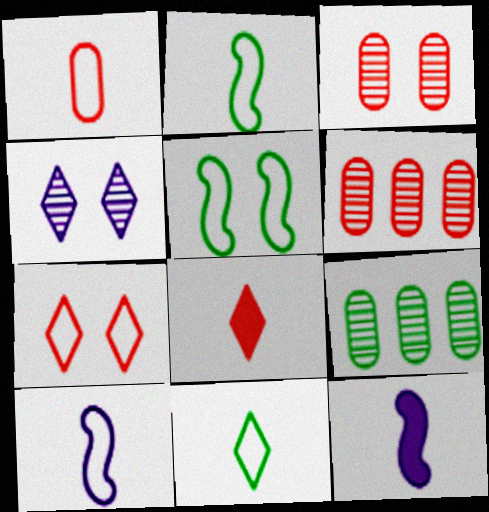[[1, 10, 11], 
[7, 9, 12]]